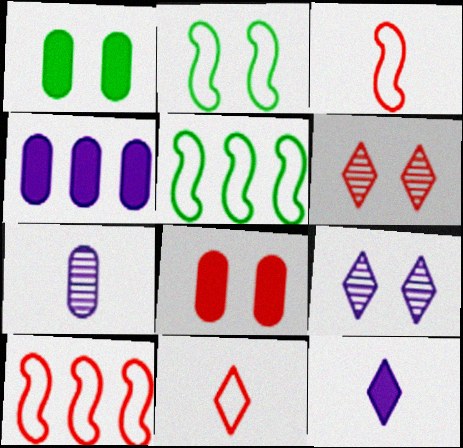[[2, 8, 9]]